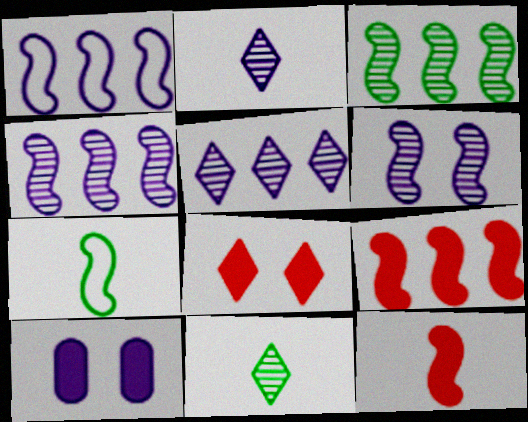[[1, 2, 10], 
[1, 3, 9], 
[6, 7, 9]]